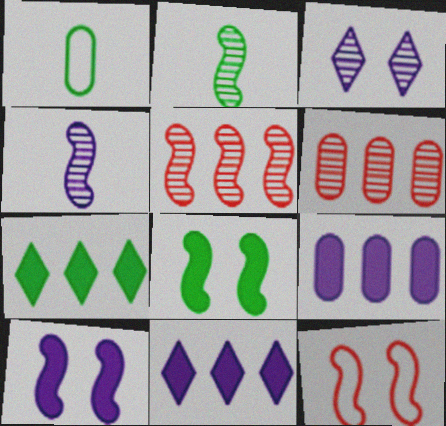[[2, 3, 6]]